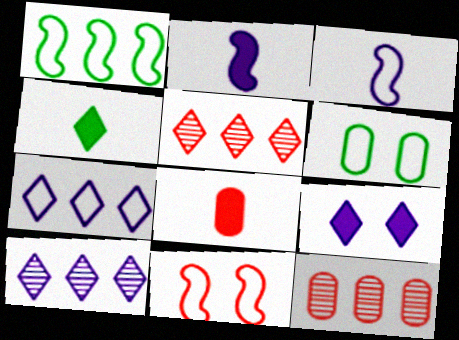[[1, 3, 11], 
[2, 4, 8], 
[2, 5, 6], 
[5, 8, 11]]